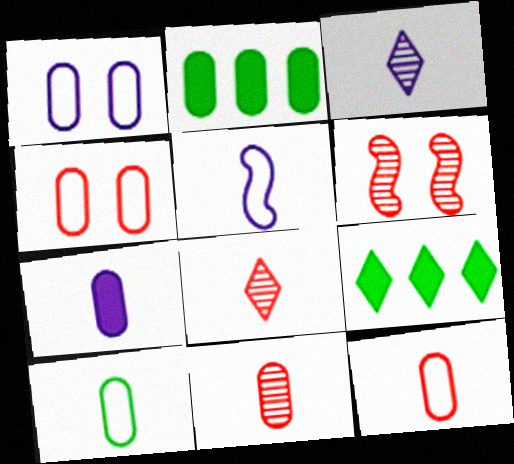[[1, 2, 11], 
[3, 5, 7], 
[7, 10, 11]]